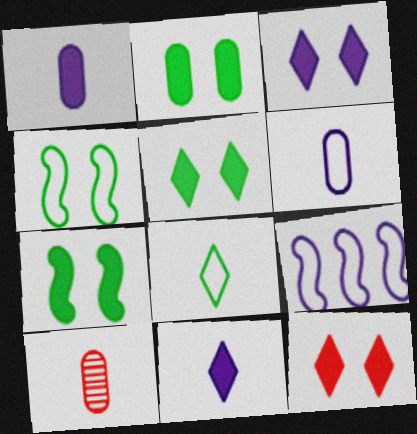[[2, 5, 7], 
[3, 5, 12], 
[5, 9, 10]]